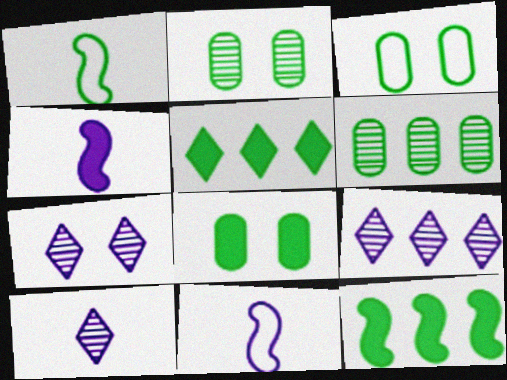[[1, 2, 5], 
[2, 3, 8], 
[7, 9, 10]]